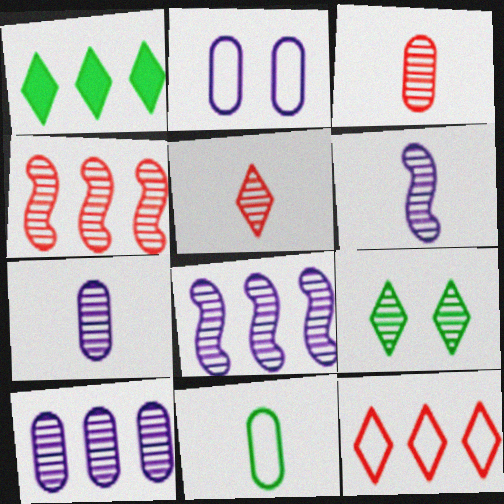[[3, 8, 9], 
[4, 7, 9]]